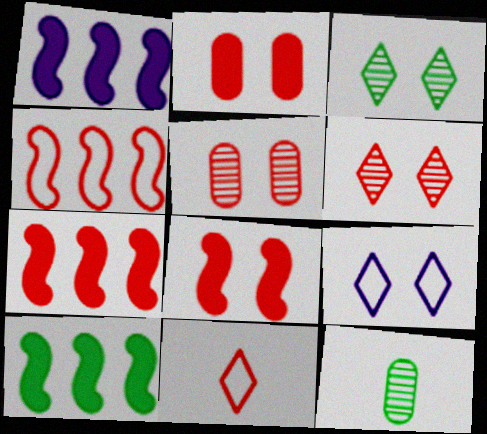[[1, 7, 10], 
[5, 7, 11], 
[7, 9, 12]]